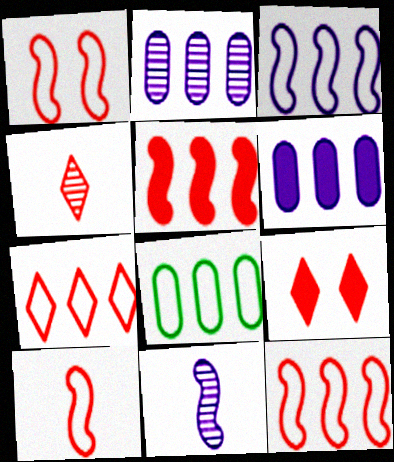[[1, 10, 12], 
[3, 7, 8], 
[4, 7, 9], 
[8, 9, 11]]